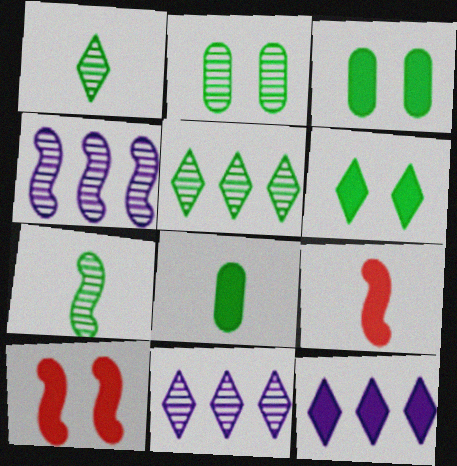[[2, 5, 7], 
[3, 9, 12], 
[8, 10, 12]]